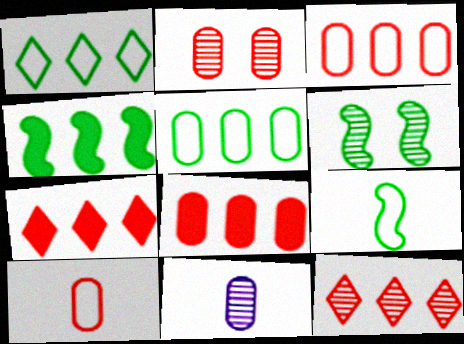[[2, 8, 10], 
[4, 6, 9], 
[6, 11, 12]]